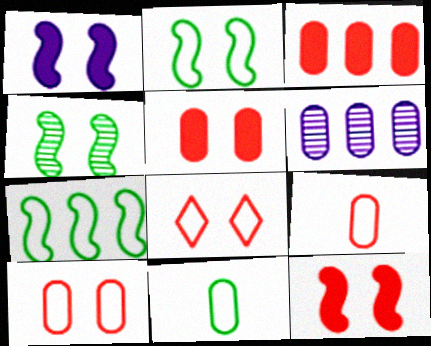[[5, 6, 11]]